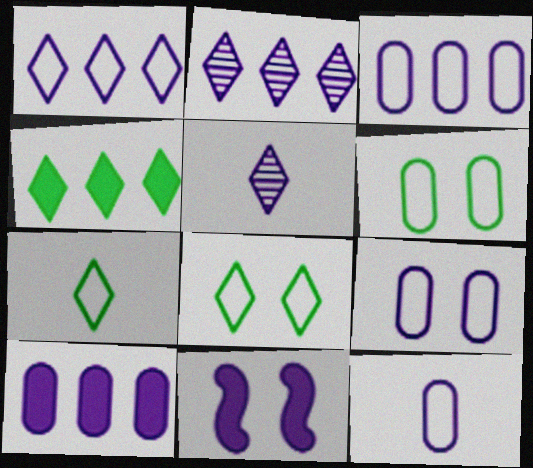[[2, 11, 12], 
[3, 5, 11], 
[3, 9, 12]]